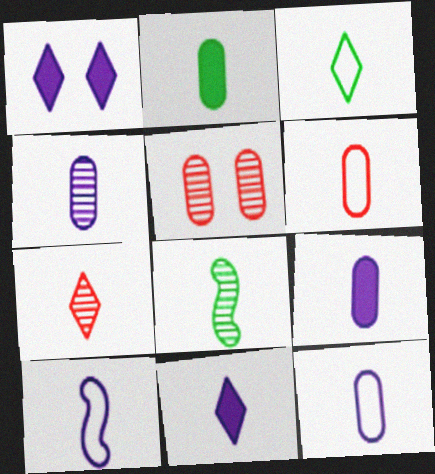[[2, 3, 8], 
[2, 4, 6], 
[2, 7, 10], 
[3, 6, 10], 
[3, 7, 11], 
[4, 7, 8], 
[4, 9, 12], 
[4, 10, 11], 
[6, 8, 11]]